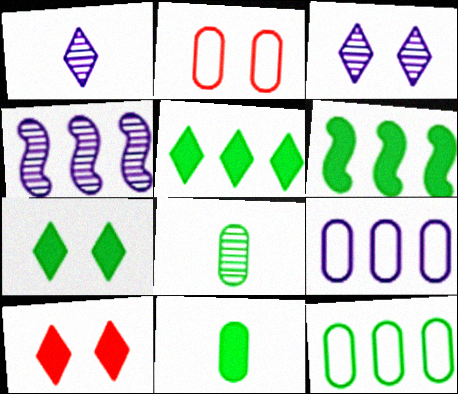[[1, 2, 6], 
[6, 7, 11]]